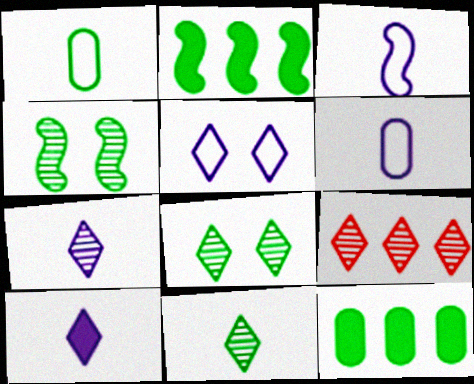[[1, 2, 8], 
[7, 8, 9]]